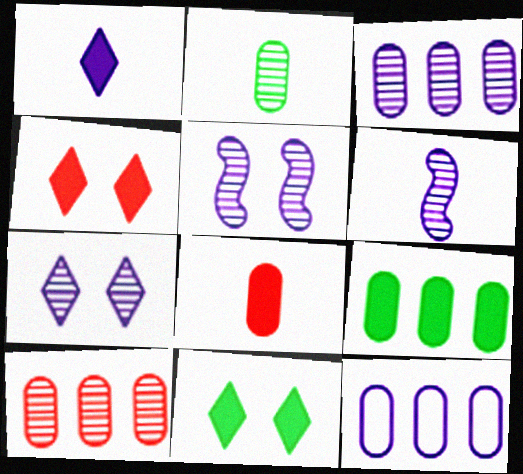[[1, 5, 12], 
[3, 6, 7], 
[9, 10, 12]]